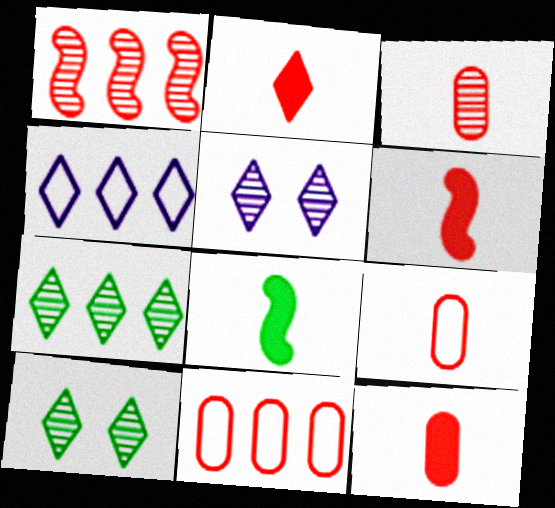[[2, 4, 10], 
[2, 6, 12], 
[3, 9, 12], 
[5, 8, 11]]